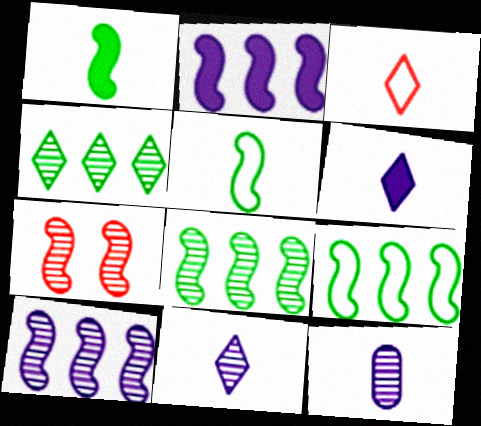[[1, 3, 12], 
[2, 5, 7], 
[4, 7, 12]]